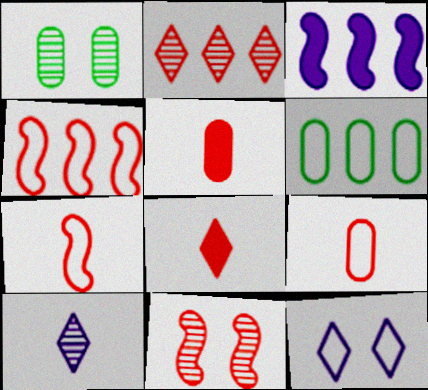[[2, 3, 6], 
[6, 7, 12]]